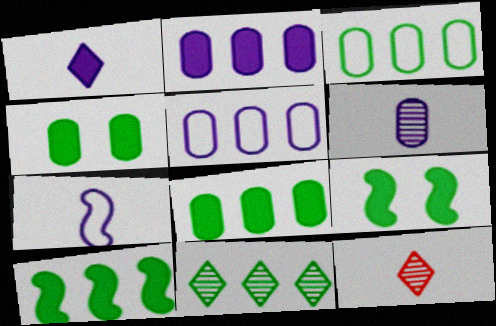[[1, 6, 7], 
[3, 10, 11], 
[5, 9, 12]]